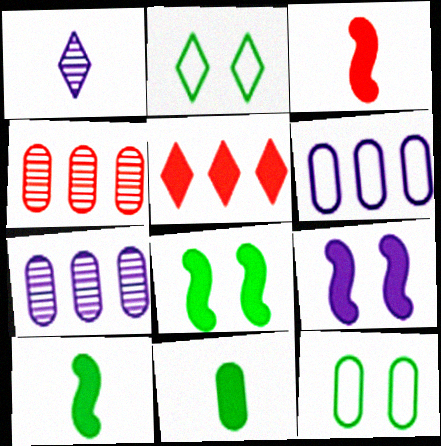[[1, 2, 5], 
[1, 6, 9], 
[2, 3, 7], 
[5, 9, 11]]